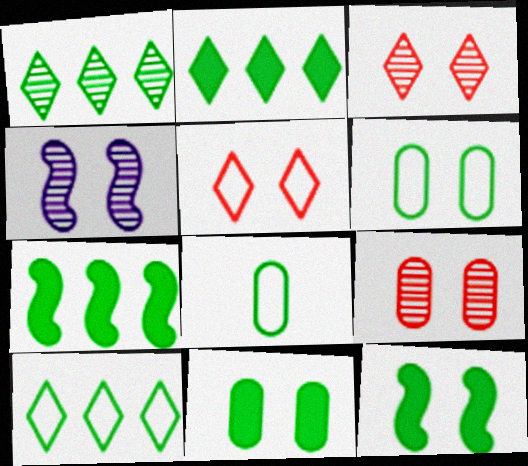[[1, 2, 10], 
[1, 8, 12], 
[4, 5, 11]]